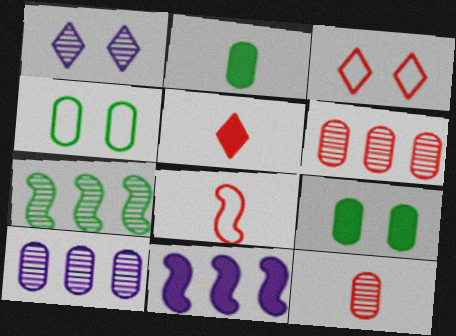[[1, 7, 12], 
[5, 8, 12], 
[5, 9, 11]]